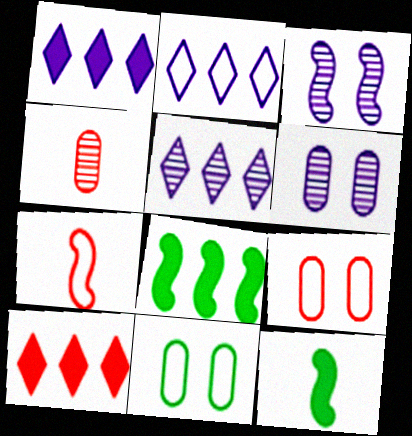[[1, 2, 5], 
[2, 7, 11], 
[3, 7, 8], 
[5, 9, 12]]